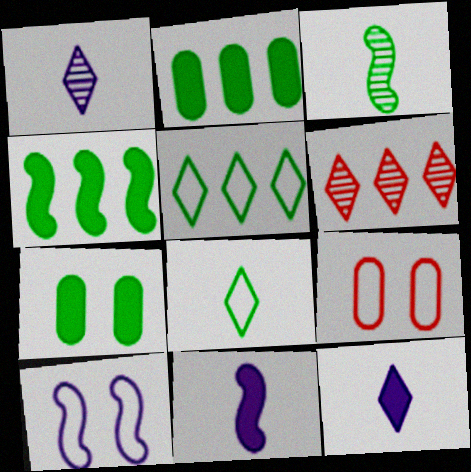[[1, 4, 9], 
[3, 5, 7]]